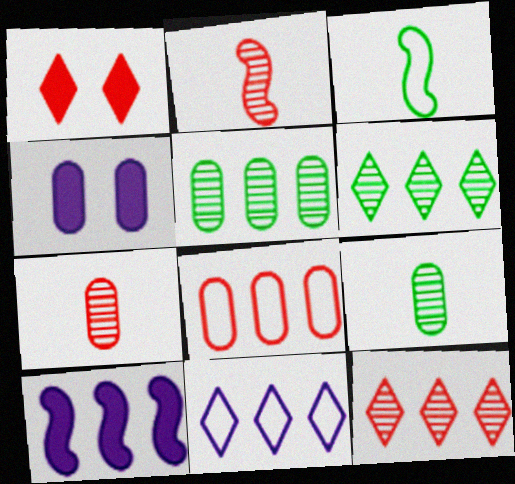[[1, 2, 8], 
[3, 4, 12], 
[4, 8, 9], 
[6, 8, 10]]